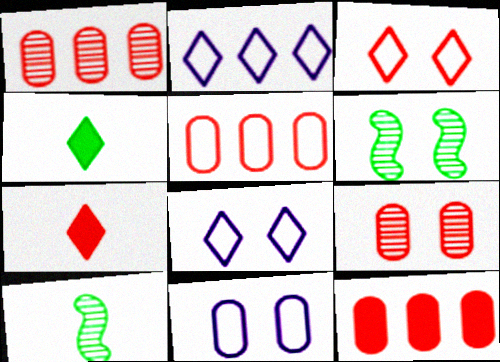[[1, 5, 12], 
[8, 10, 12]]